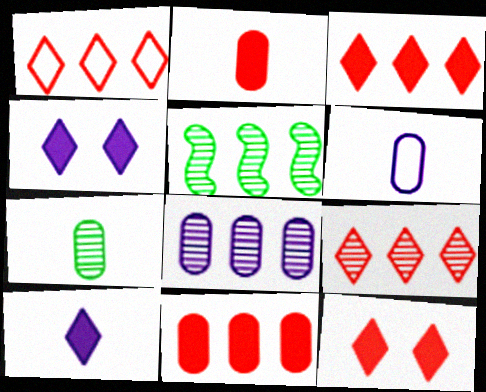[[1, 3, 9], 
[2, 6, 7], 
[5, 6, 12], 
[5, 8, 9]]